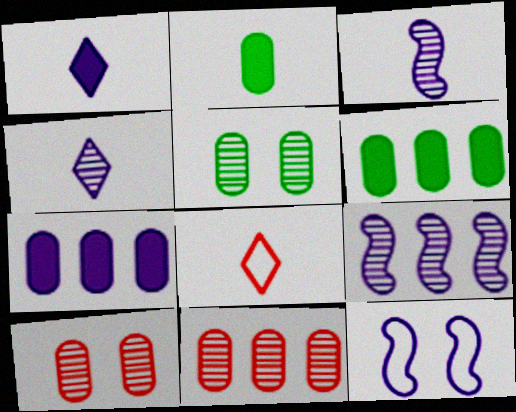[[2, 3, 8], 
[4, 7, 12]]